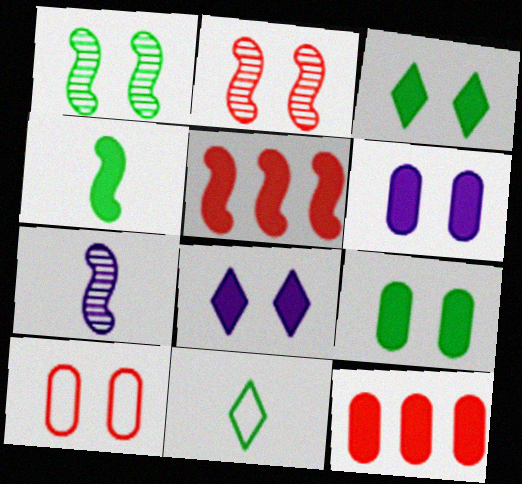[[1, 8, 10], 
[4, 8, 12]]